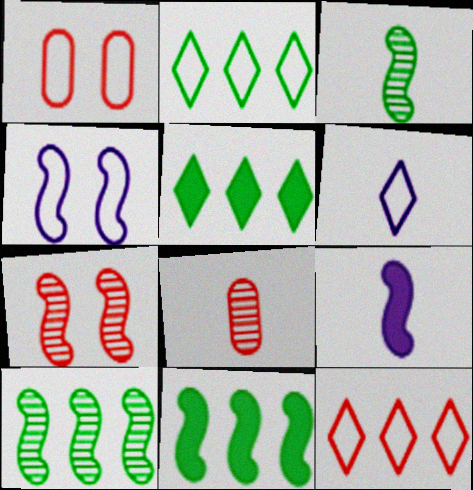[[4, 5, 8]]